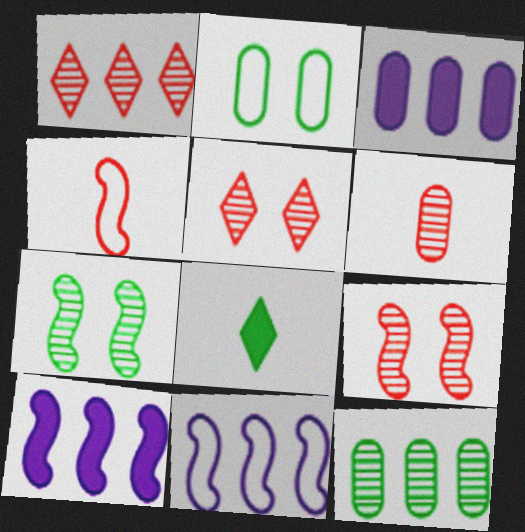[[1, 6, 9], 
[2, 3, 6], 
[4, 7, 10]]